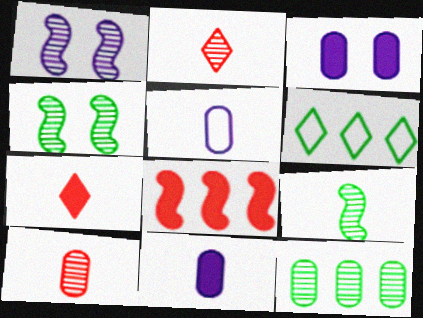[[1, 2, 12], 
[5, 7, 9]]